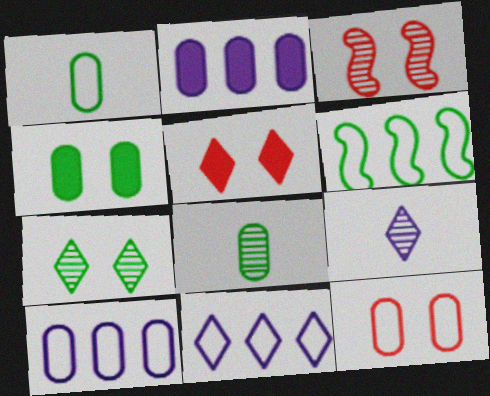[[1, 10, 12], 
[2, 8, 12], 
[3, 5, 12]]